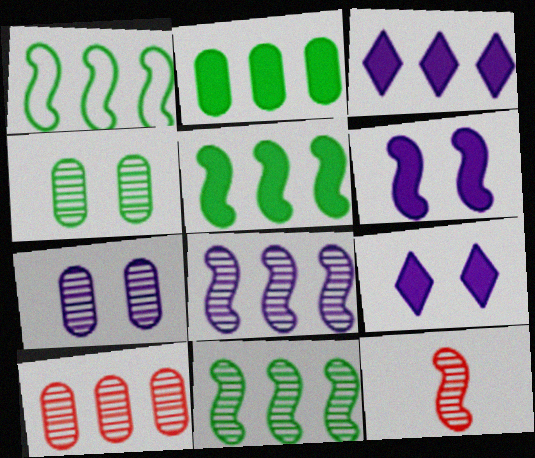[[1, 3, 10], 
[1, 5, 11], 
[1, 6, 12]]